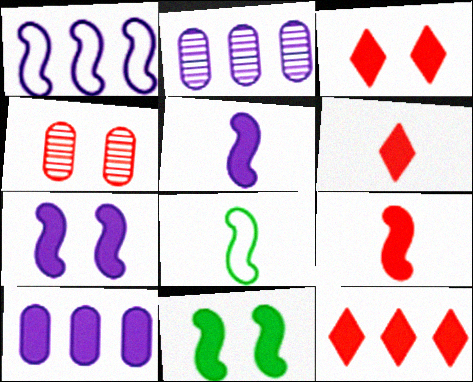[[2, 3, 8], 
[3, 6, 12], 
[6, 10, 11]]